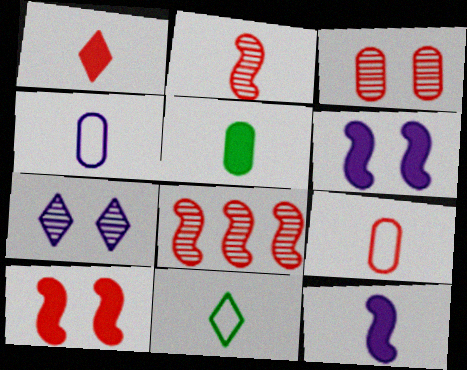[[1, 2, 9], 
[1, 5, 12]]